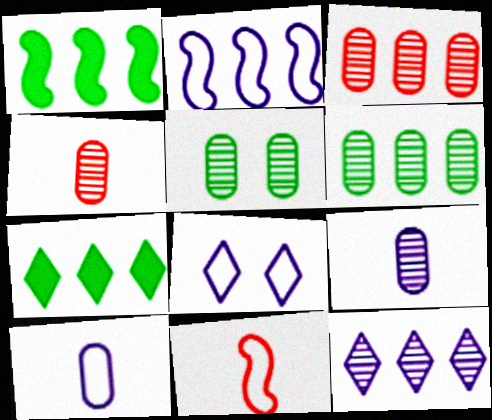[[1, 4, 8], 
[2, 3, 7], 
[2, 8, 10], 
[3, 5, 9]]